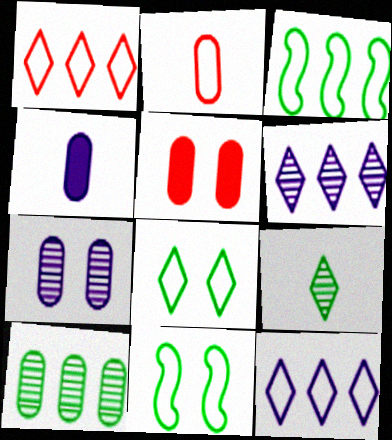[[2, 11, 12]]